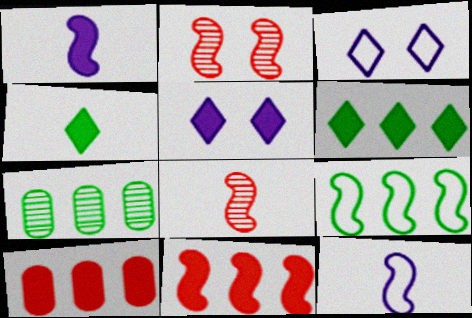[[1, 2, 9], 
[6, 7, 9]]